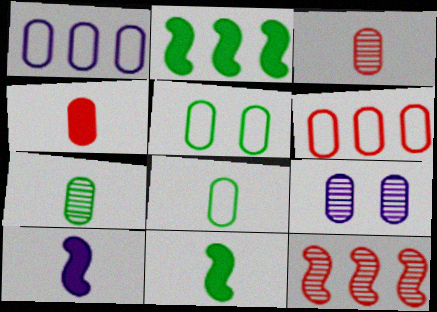[]